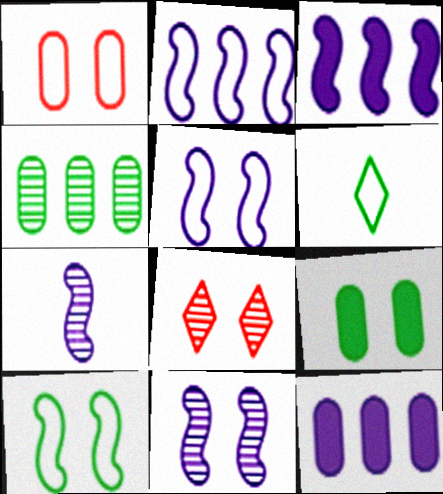[[1, 2, 6], 
[3, 5, 7], 
[4, 7, 8], 
[5, 8, 9]]